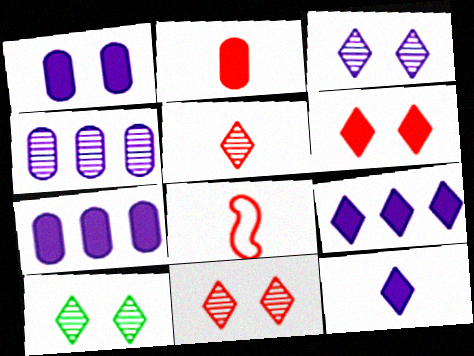[[2, 5, 8], 
[3, 10, 11], 
[7, 8, 10]]